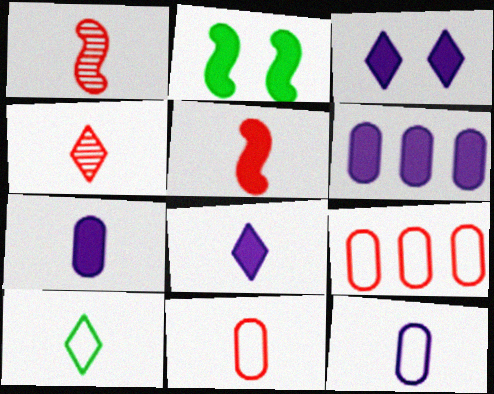[[1, 7, 10], 
[4, 5, 11], 
[4, 8, 10]]